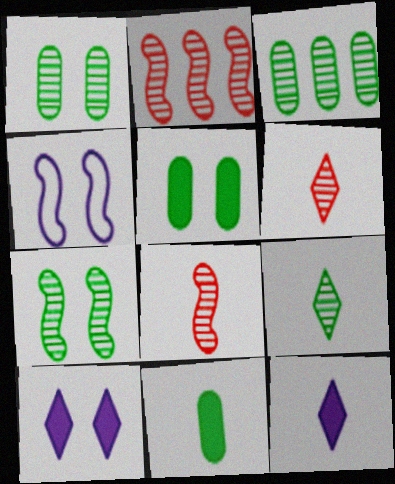[[3, 7, 9]]